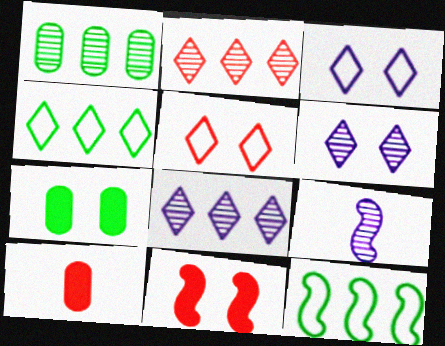[[6, 10, 12], 
[9, 11, 12]]